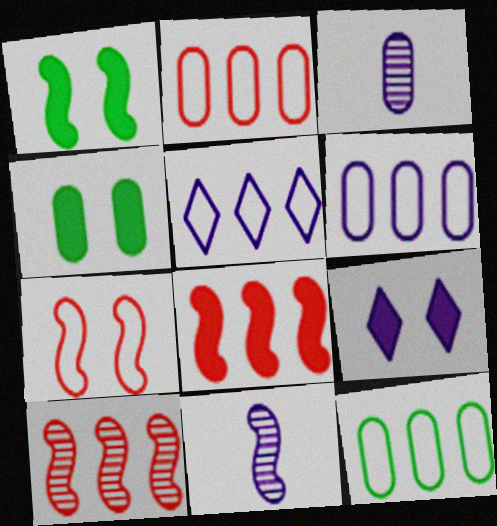[[2, 3, 4], 
[2, 6, 12], 
[6, 9, 11]]